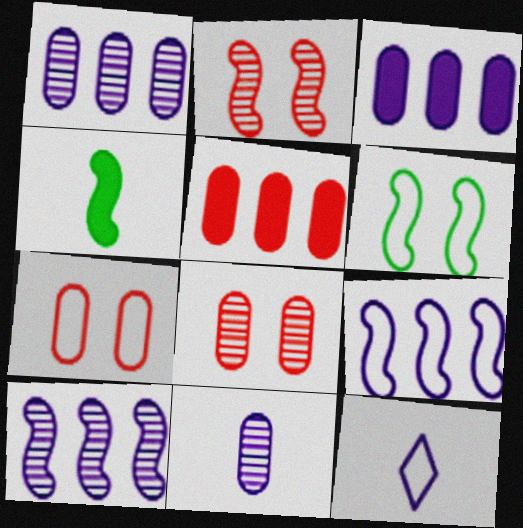[[2, 4, 9]]